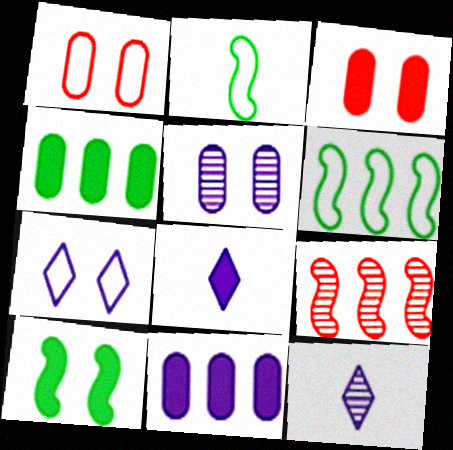[[3, 6, 12]]